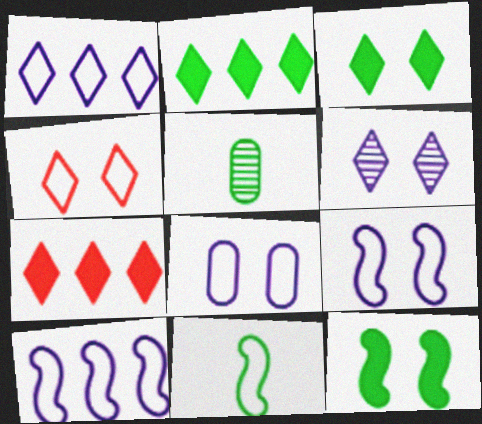[[3, 4, 6], 
[5, 7, 9]]